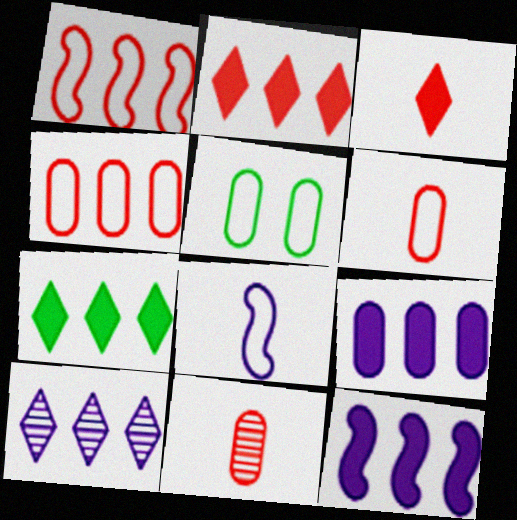[[5, 9, 11]]